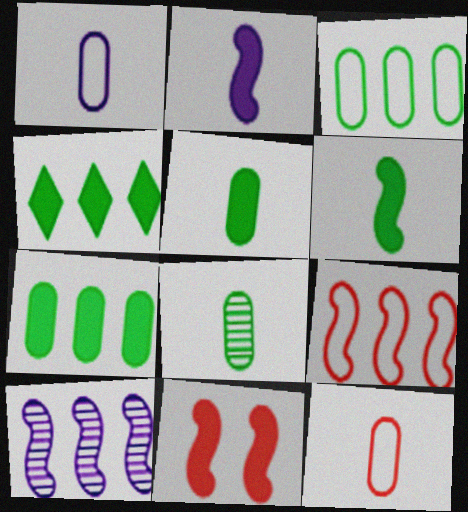[]